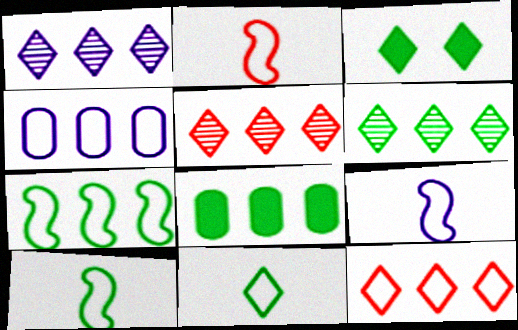[[1, 5, 6], 
[2, 9, 10], 
[3, 6, 11], 
[4, 7, 12], 
[6, 7, 8]]